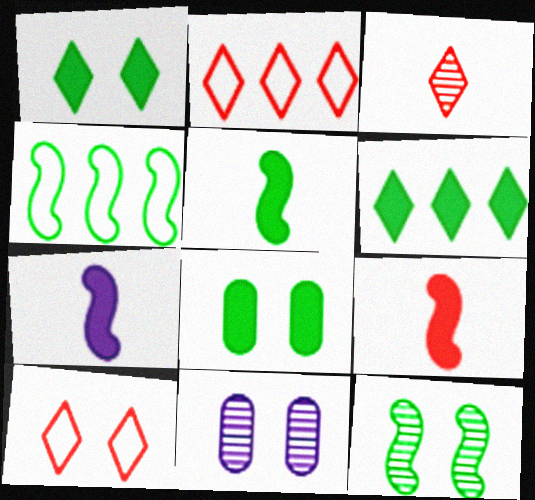[[2, 5, 11], 
[4, 5, 12], 
[5, 6, 8], 
[5, 7, 9]]